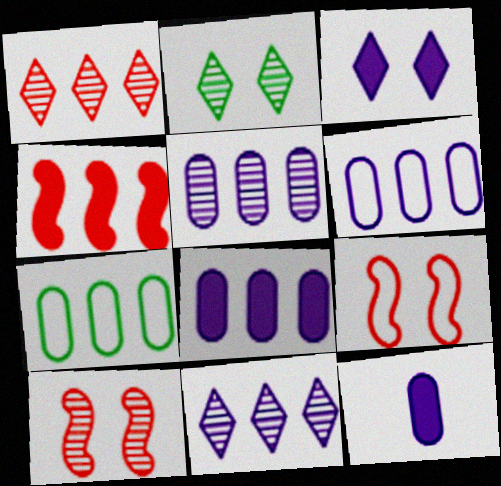[[4, 7, 11], 
[5, 6, 8]]